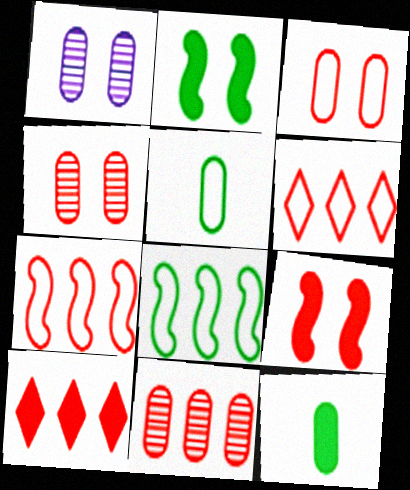[[7, 10, 11]]